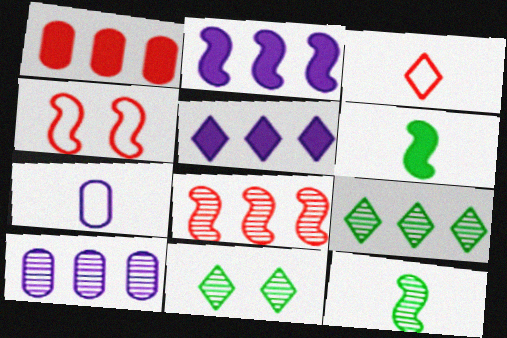[[2, 4, 12], 
[3, 5, 11], 
[8, 9, 10]]